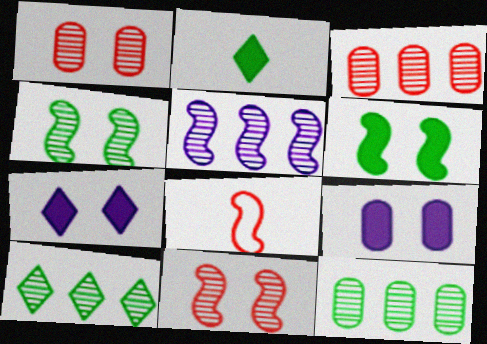[[3, 5, 10], 
[5, 6, 8], 
[7, 8, 12], 
[8, 9, 10]]